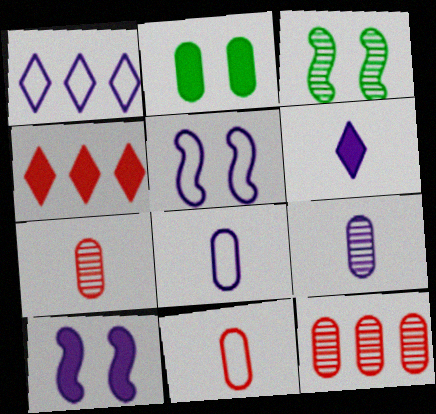[[1, 5, 8], 
[1, 9, 10], 
[2, 8, 12], 
[3, 4, 8]]